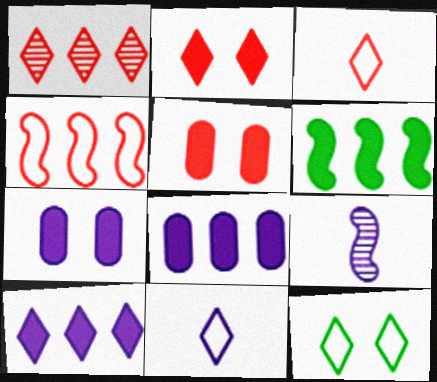[[1, 2, 3]]